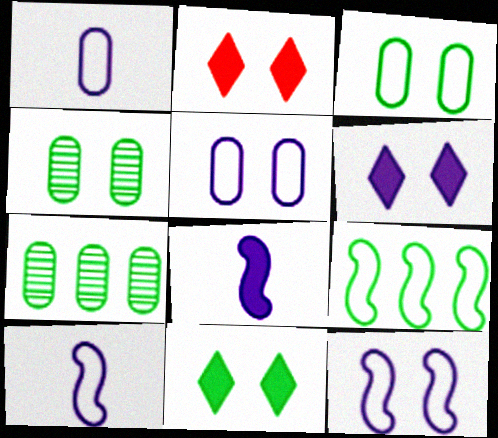[[2, 4, 12], 
[2, 6, 11], 
[2, 7, 10]]